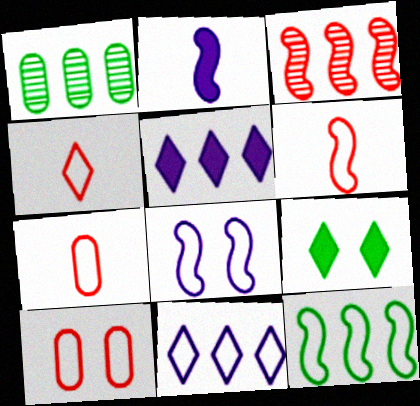[[4, 6, 7], 
[6, 8, 12]]